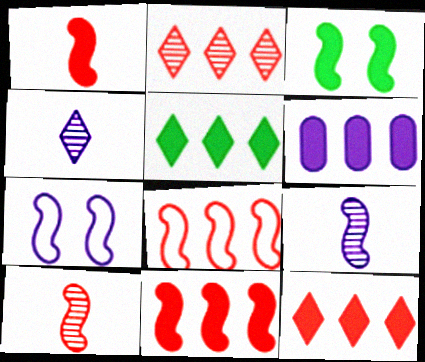[[3, 8, 9], 
[4, 6, 7], 
[5, 6, 11]]